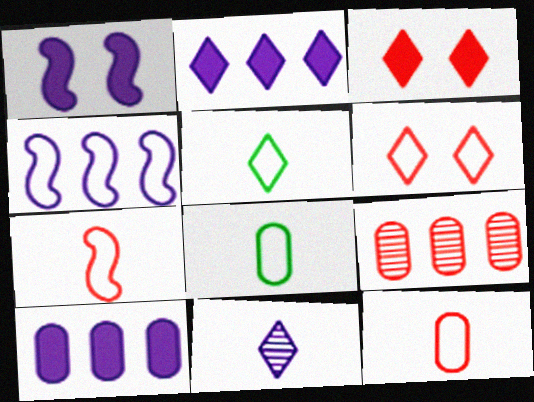[[1, 5, 9], 
[3, 7, 9], 
[4, 6, 8]]